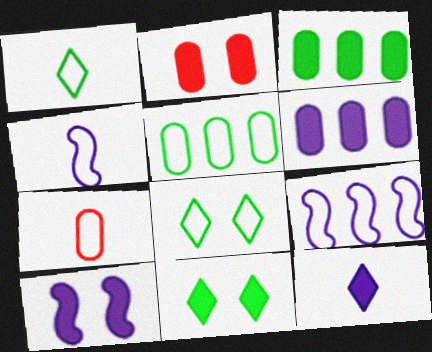[[1, 4, 7], 
[2, 10, 11], 
[6, 10, 12], 
[7, 8, 9]]